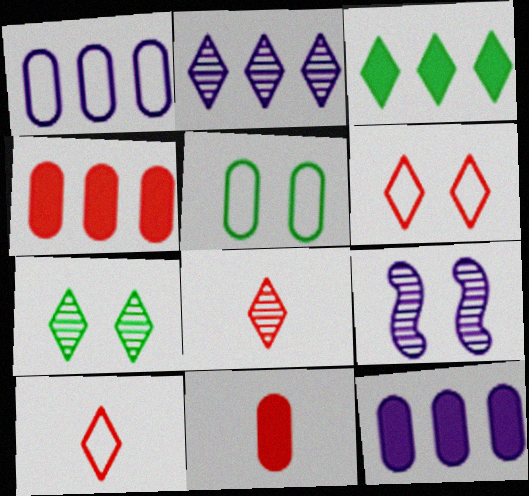[[2, 7, 8]]